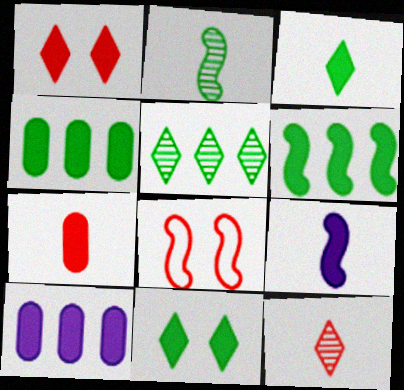[[1, 4, 9], 
[3, 7, 9]]